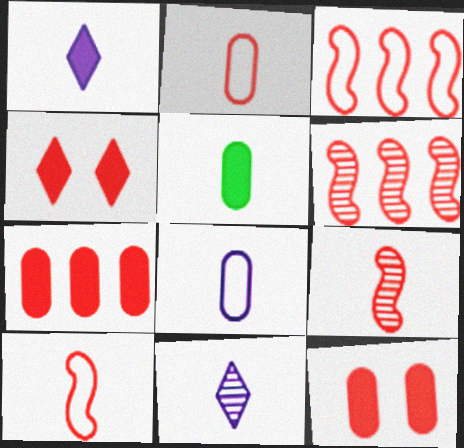[[2, 4, 6], 
[5, 10, 11]]